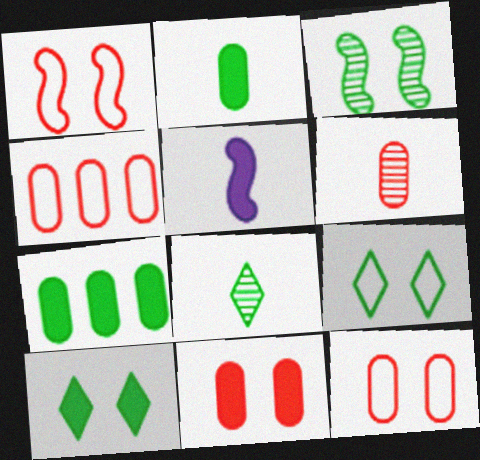[[4, 6, 11]]